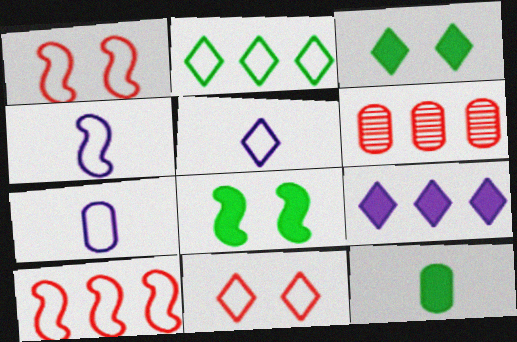[[1, 2, 7], 
[2, 5, 11], 
[3, 4, 6], 
[4, 5, 7], 
[5, 6, 8]]